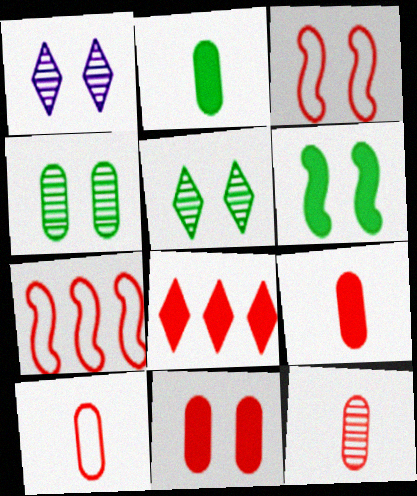[[1, 2, 7], 
[3, 8, 12], 
[9, 10, 12]]